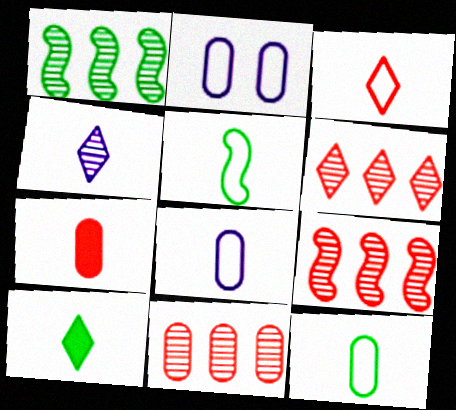[[2, 9, 10], 
[3, 4, 10], 
[3, 5, 8], 
[4, 5, 7], 
[6, 9, 11]]